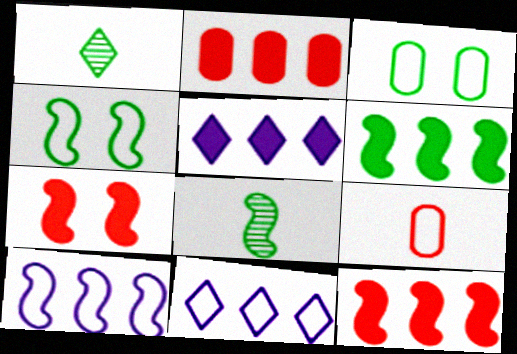[[1, 3, 6], 
[2, 5, 6], 
[4, 6, 8], 
[4, 9, 11], 
[7, 8, 10]]